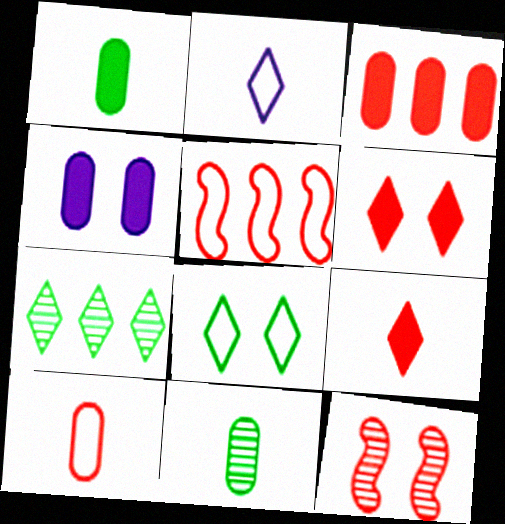[[1, 3, 4], 
[2, 6, 7], 
[4, 8, 12]]